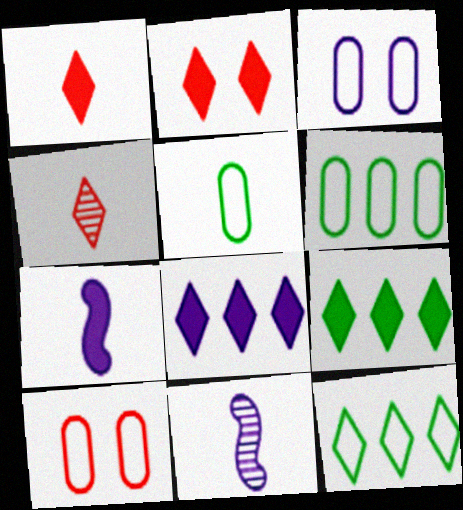[[1, 5, 11], 
[2, 6, 11], 
[3, 8, 11], 
[4, 5, 7], 
[9, 10, 11]]